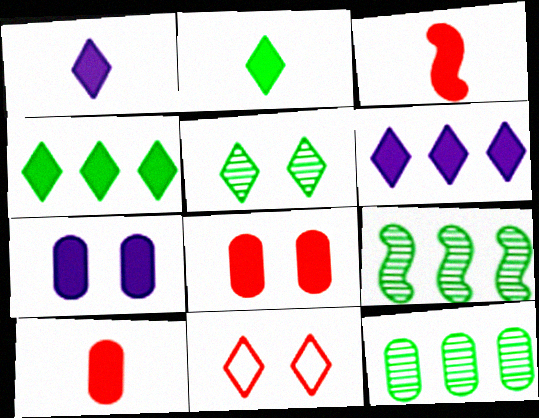[[3, 4, 7]]